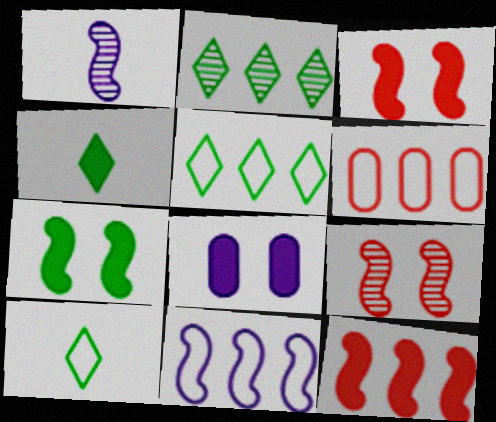[[4, 8, 12], 
[5, 6, 11]]